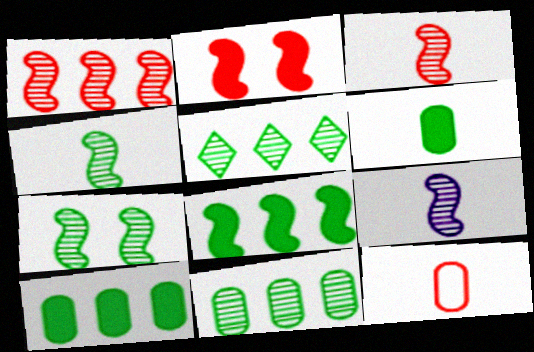[[1, 7, 9], 
[3, 4, 9]]